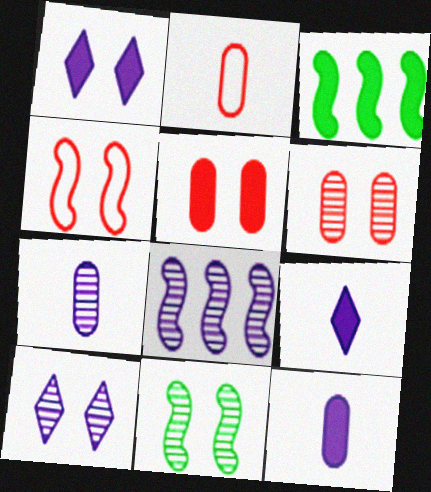[[2, 3, 10], 
[3, 5, 9], 
[6, 10, 11], 
[7, 8, 10]]